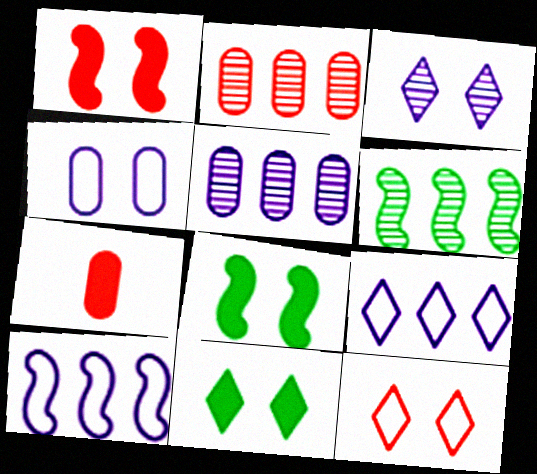[[3, 11, 12]]